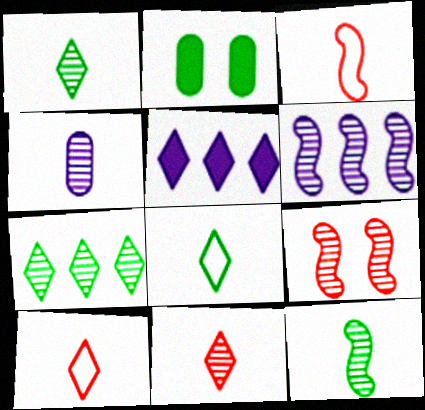[[2, 6, 10], 
[4, 7, 9], 
[4, 11, 12], 
[6, 9, 12]]